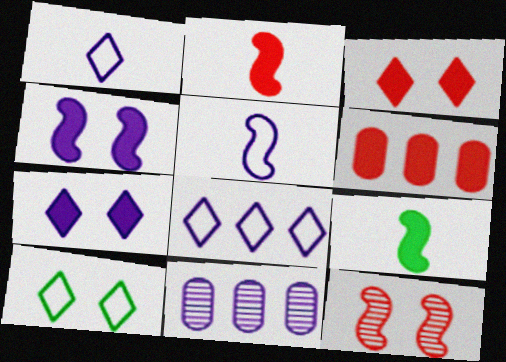[[1, 4, 11], 
[2, 3, 6], 
[2, 10, 11], 
[5, 7, 11], 
[6, 7, 9]]